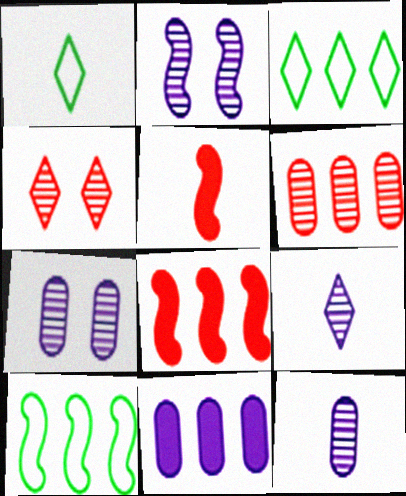[[1, 5, 12], 
[1, 7, 8], 
[2, 5, 10], 
[3, 5, 7]]